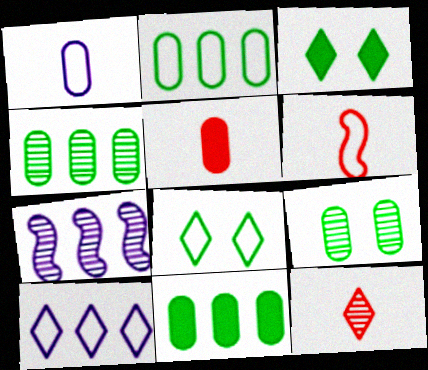[[2, 4, 11], 
[3, 10, 12], 
[5, 6, 12], 
[5, 7, 8], 
[7, 9, 12]]